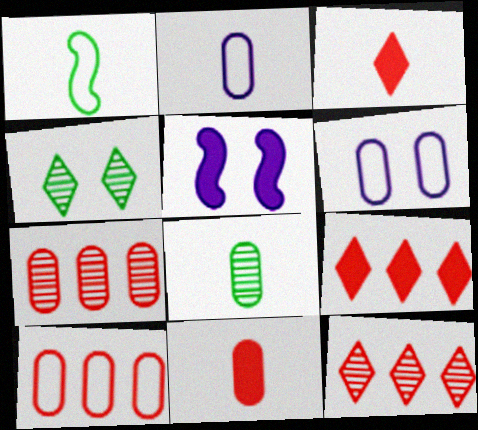[[2, 8, 11]]